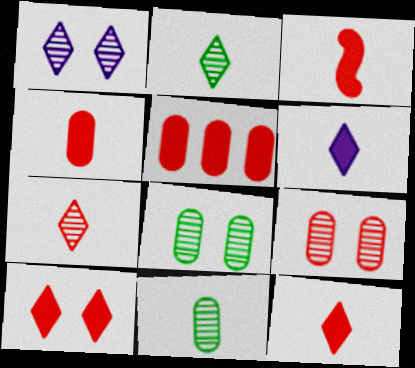[[3, 4, 12], 
[3, 5, 10]]